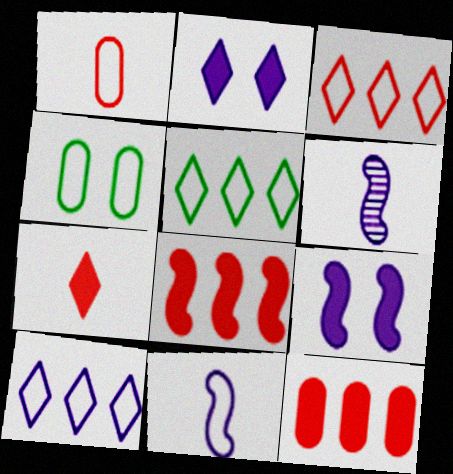[[3, 4, 11], 
[3, 5, 10]]